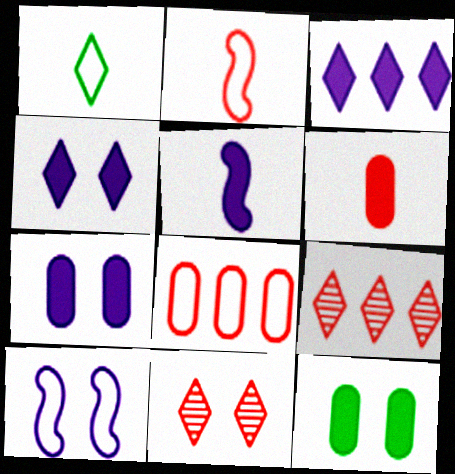[[1, 3, 11], 
[1, 4, 9], 
[1, 8, 10], 
[3, 5, 7], 
[10, 11, 12]]